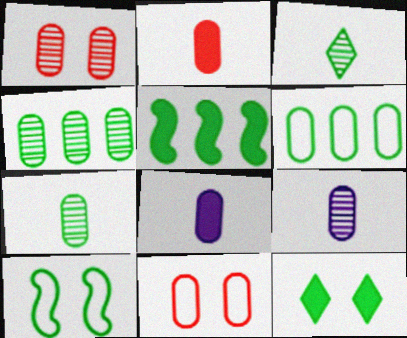[[1, 4, 9], 
[1, 6, 8], 
[4, 8, 11]]